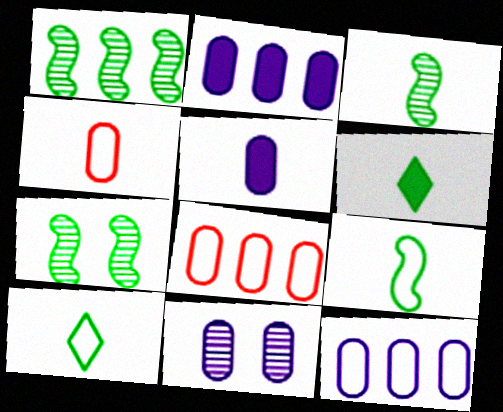[[1, 3, 7], 
[5, 11, 12]]